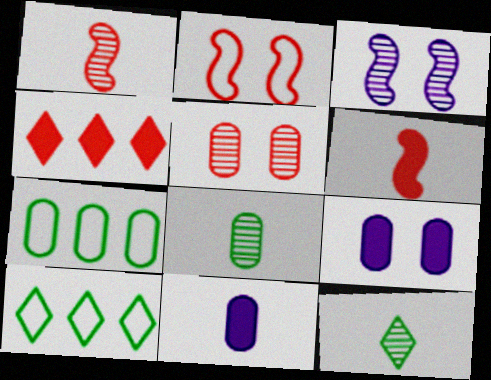[[1, 9, 10], 
[5, 7, 11]]